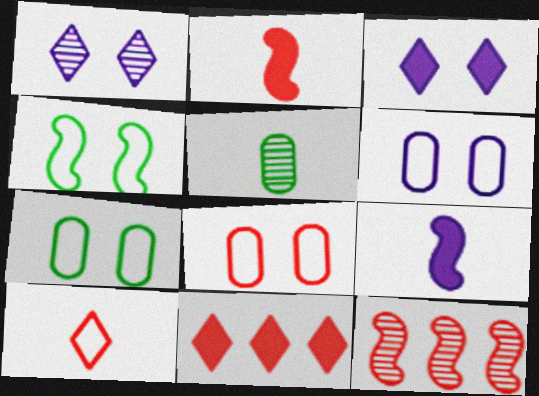[[1, 5, 12], 
[4, 9, 12], 
[5, 9, 10], 
[6, 7, 8]]